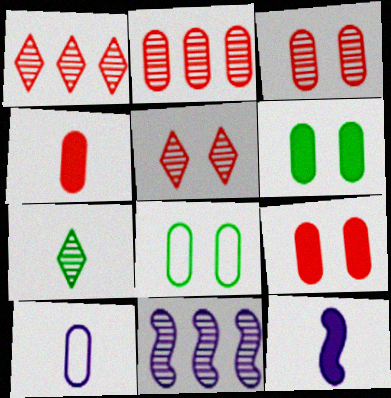[[1, 8, 12], 
[2, 6, 10], 
[3, 7, 11]]